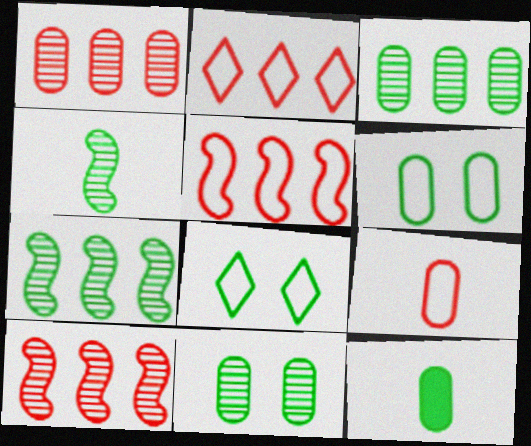[[3, 6, 12], 
[7, 8, 12]]